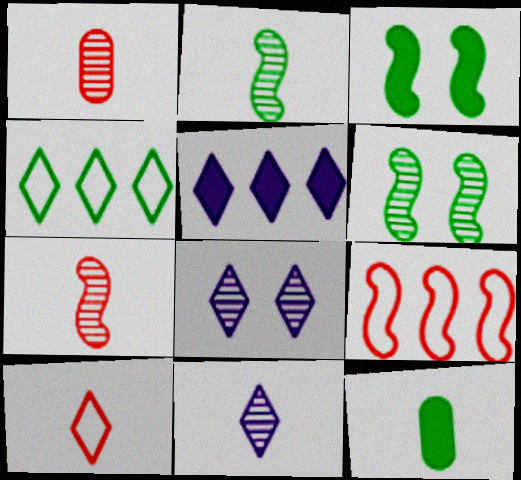[[1, 2, 11], 
[4, 6, 12], 
[8, 9, 12]]